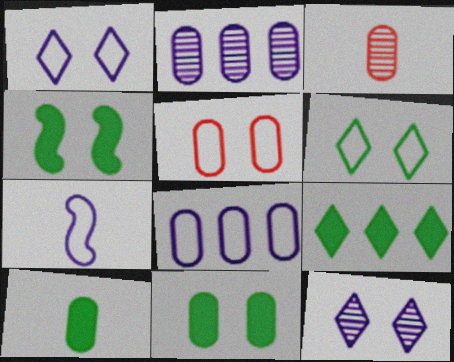[[1, 7, 8], 
[2, 5, 10], 
[3, 8, 11], 
[4, 5, 12], 
[4, 9, 10]]